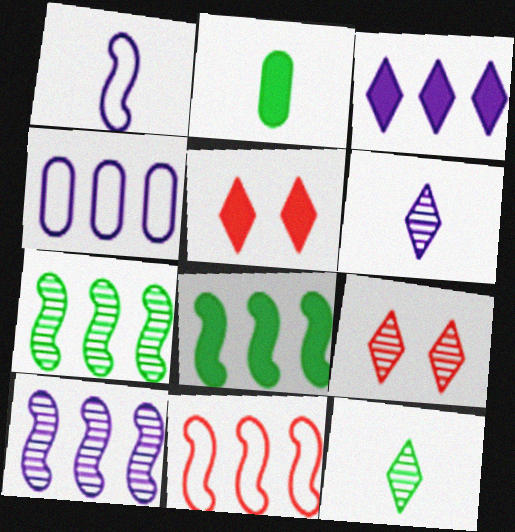[[3, 4, 10], 
[8, 10, 11]]